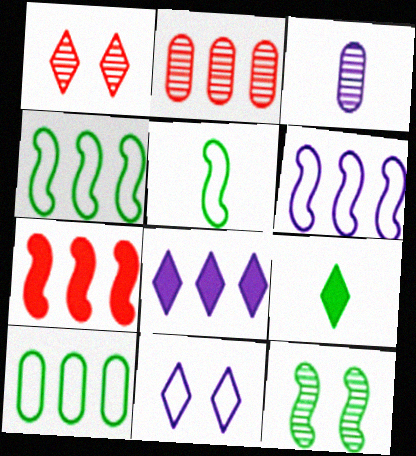[[2, 4, 8], 
[9, 10, 12]]